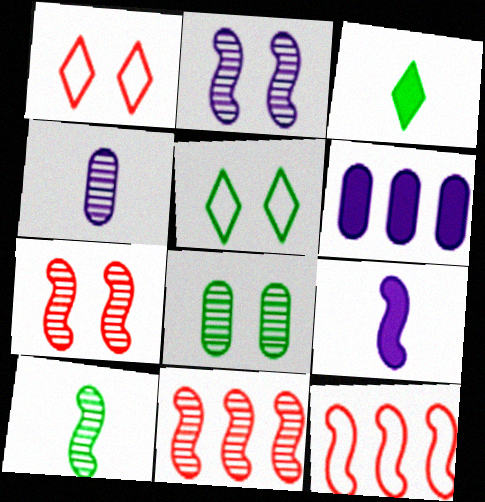[[1, 6, 10], 
[2, 10, 11]]